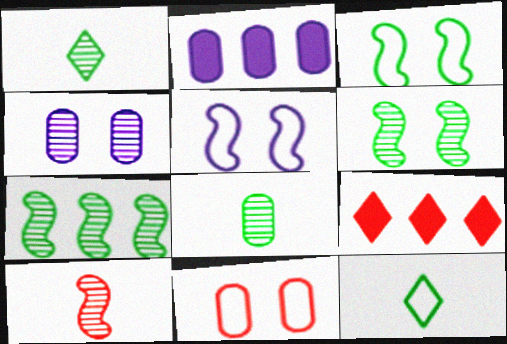[[2, 8, 11], 
[5, 8, 9], 
[9, 10, 11]]